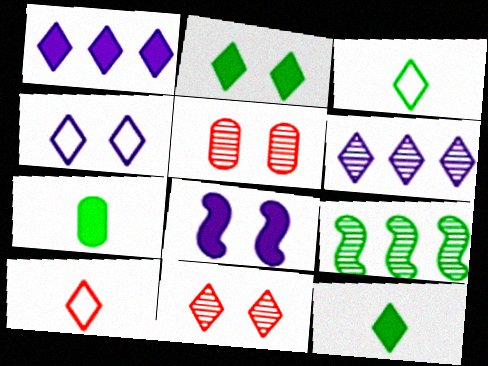[[1, 3, 11], 
[2, 4, 11], 
[2, 6, 10]]